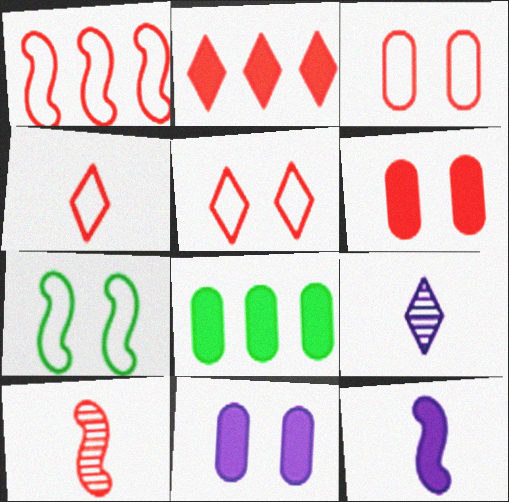[[1, 3, 4], 
[2, 3, 10]]